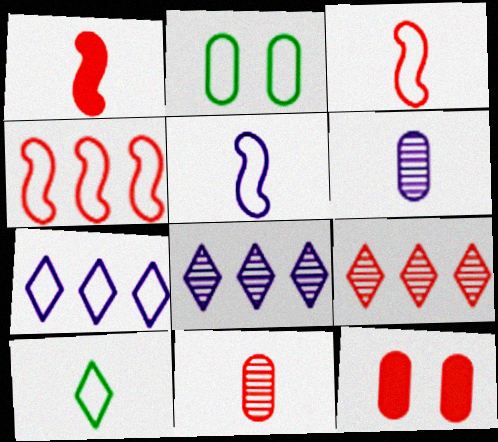[[1, 2, 8], 
[1, 6, 10], 
[2, 3, 7], 
[3, 9, 12]]